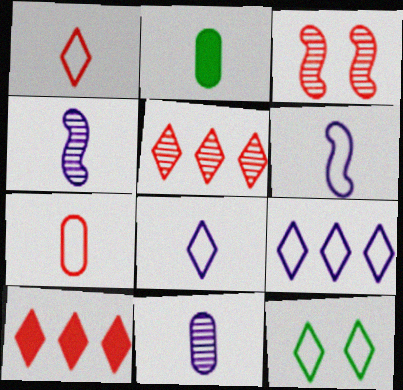[[1, 2, 4], 
[1, 9, 12], 
[2, 3, 9], 
[2, 7, 11], 
[3, 7, 10]]